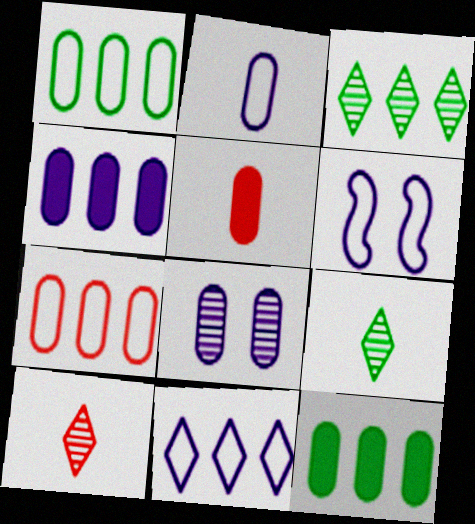[[1, 5, 8], 
[2, 4, 8], 
[2, 6, 11], 
[3, 5, 6], 
[6, 10, 12]]